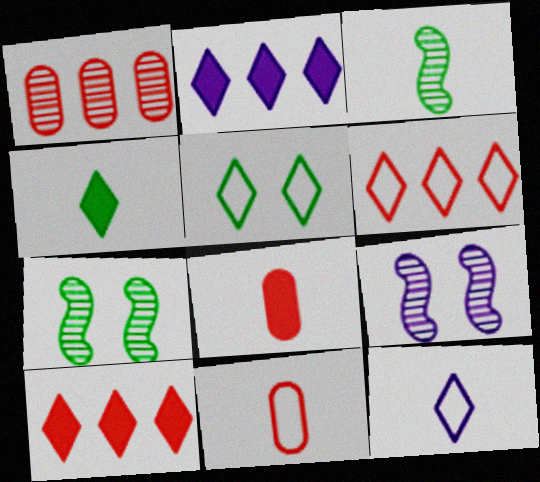[[2, 7, 11], 
[3, 8, 12], 
[5, 6, 12]]